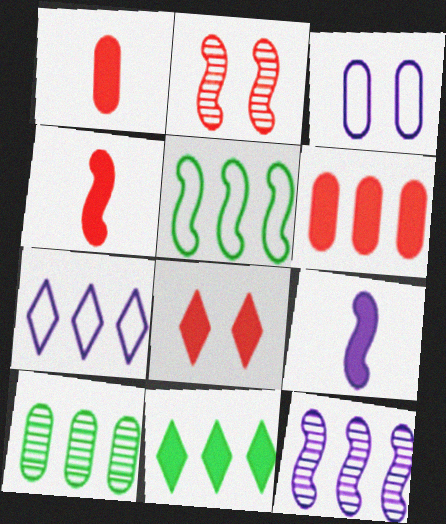[[1, 3, 10], 
[2, 5, 9], 
[4, 6, 8], 
[5, 10, 11]]